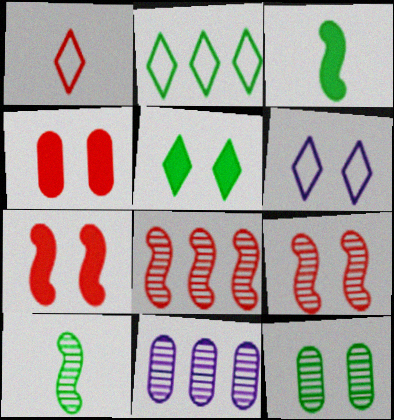[[1, 2, 6], 
[1, 4, 8], 
[2, 3, 12], 
[6, 7, 12]]